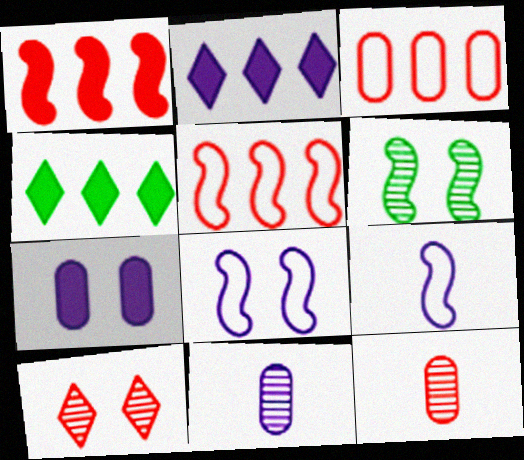[[1, 6, 9], 
[2, 8, 11], 
[4, 8, 12]]